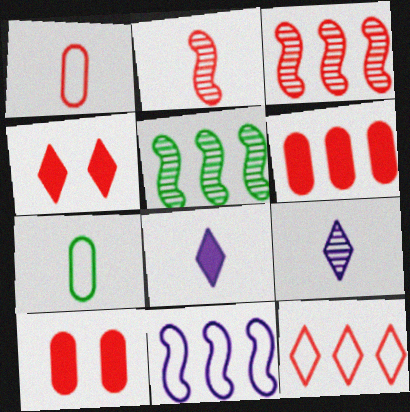[[1, 3, 4], 
[2, 7, 8], 
[2, 10, 12], 
[3, 6, 12]]